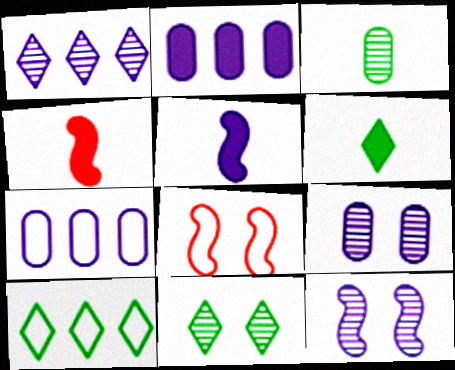[[4, 7, 11], 
[4, 9, 10], 
[6, 10, 11]]